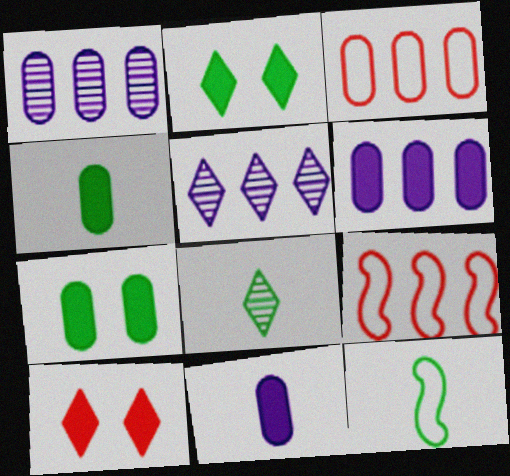[[1, 10, 12], 
[4, 8, 12]]